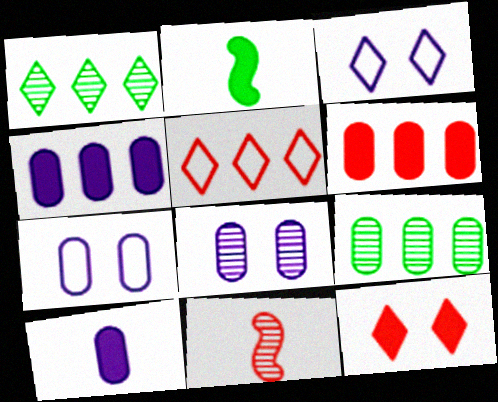[[1, 8, 11], 
[2, 4, 12], 
[2, 5, 8]]